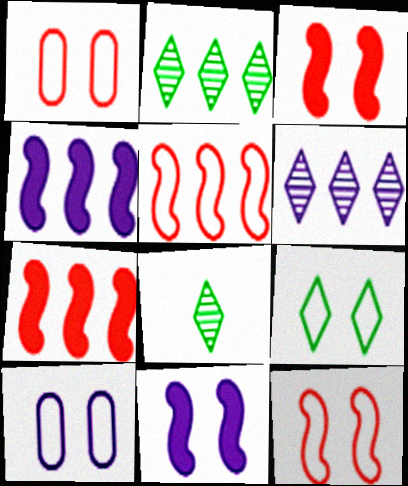[[1, 4, 8], 
[7, 8, 10], 
[9, 10, 12]]